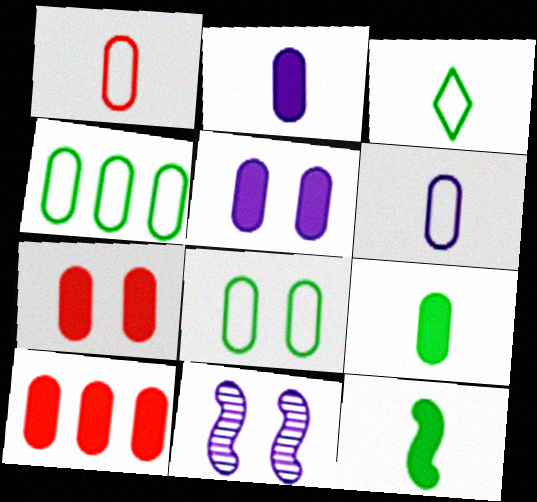[[3, 10, 11], 
[5, 9, 10]]